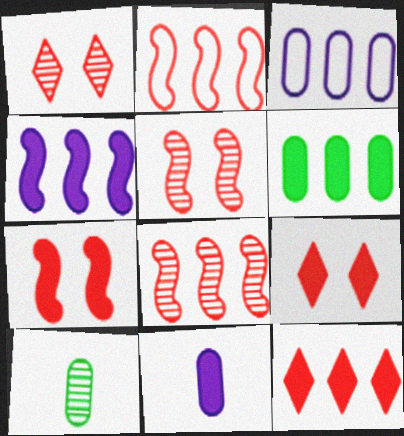[[4, 6, 12]]